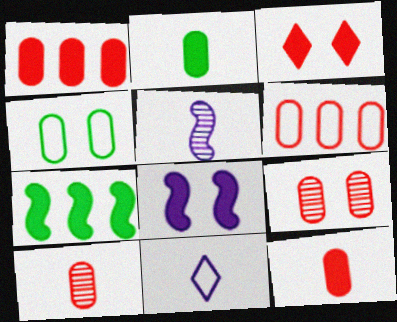[[6, 9, 12], 
[7, 9, 11]]